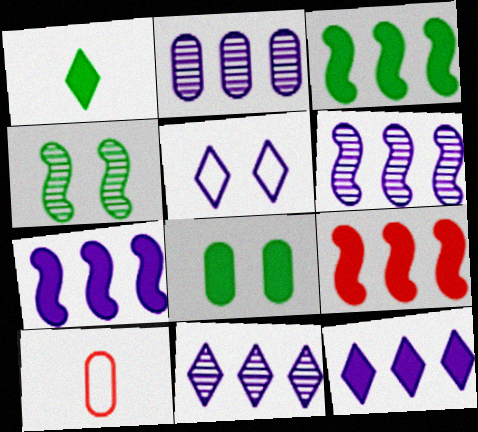[[1, 3, 8], 
[2, 6, 11], 
[2, 8, 10], 
[3, 7, 9], 
[4, 10, 12]]